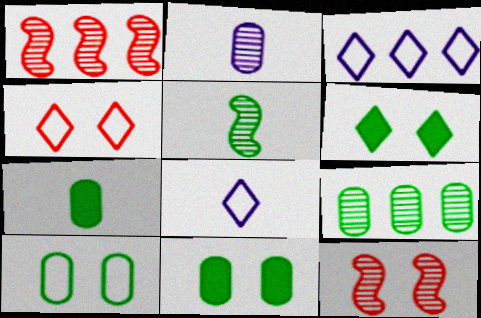[[1, 8, 11], 
[3, 7, 12], 
[7, 9, 10]]